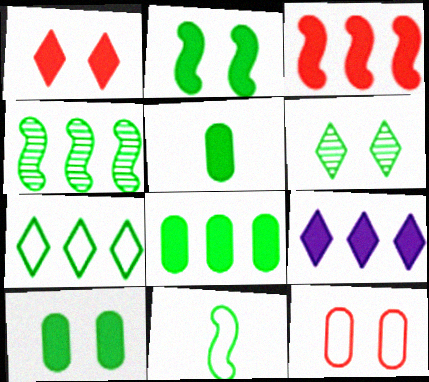[[2, 4, 11], 
[3, 8, 9], 
[4, 7, 8], 
[5, 8, 10], 
[6, 8, 11]]